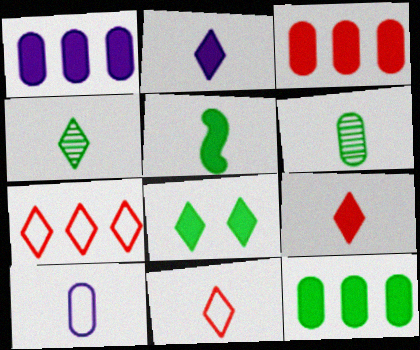[[1, 3, 12], 
[2, 4, 11], 
[5, 8, 12]]